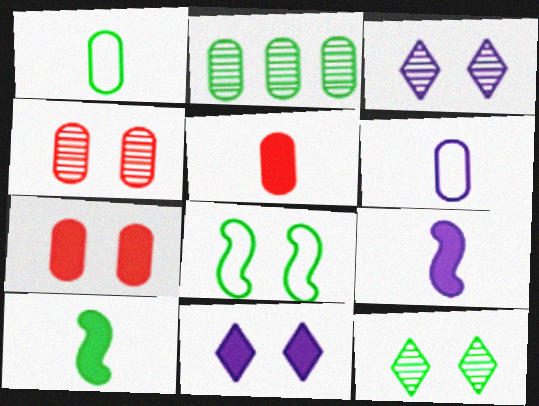[[2, 6, 7], 
[3, 7, 8], 
[4, 8, 11]]